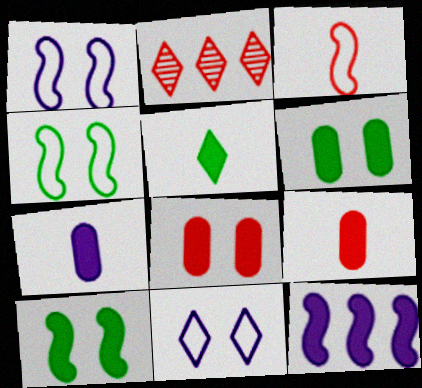[[2, 3, 8], 
[2, 4, 7], 
[2, 5, 11], 
[5, 8, 12]]